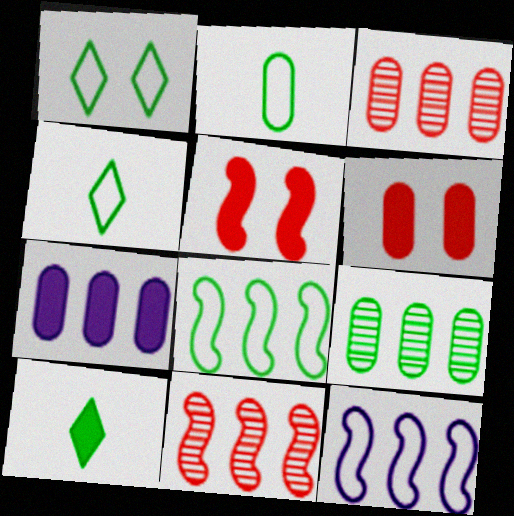[[1, 2, 8], 
[5, 7, 10]]